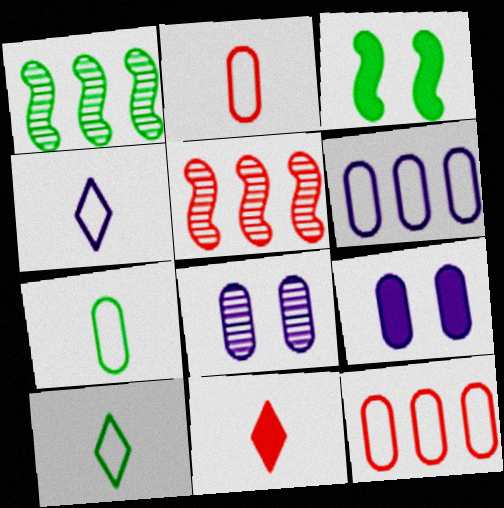[[5, 9, 10]]